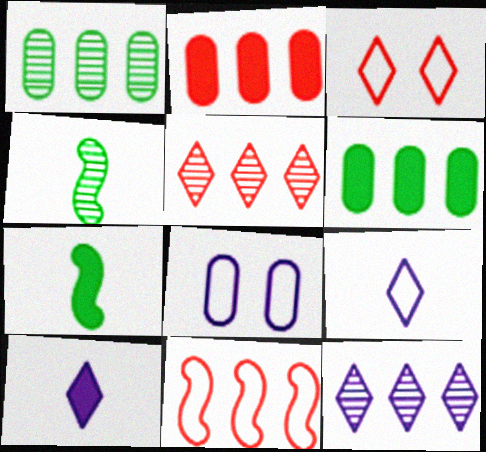[[2, 5, 11], 
[5, 7, 8], 
[6, 11, 12]]